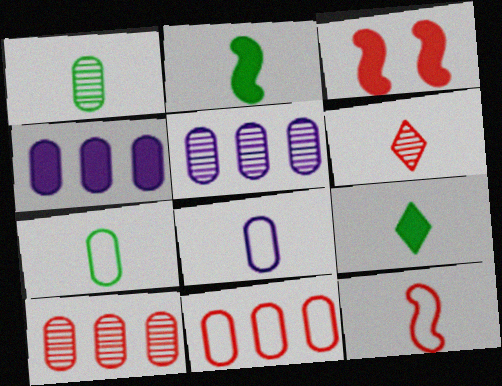[[2, 6, 8], 
[3, 4, 9], 
[3, 6, 11]]